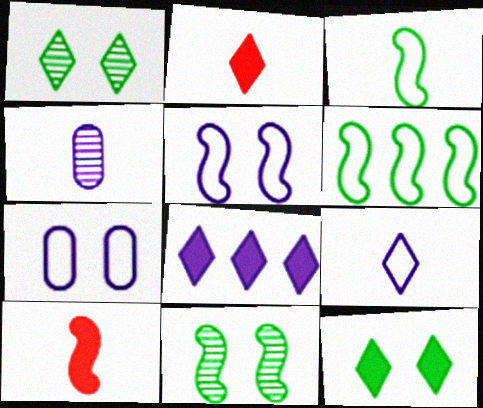[[2, 3, 4], 
[2, 8, 12], 
[4, 5, 8]]